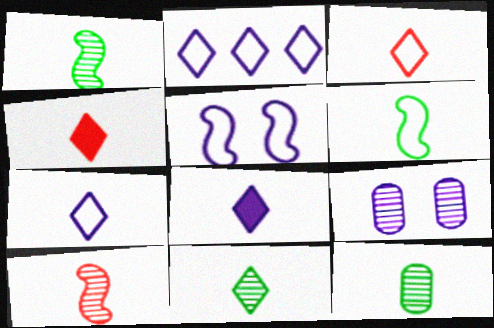[[1, 11, 12], 
[3, 8, 11], 
[4, 7, 11]]